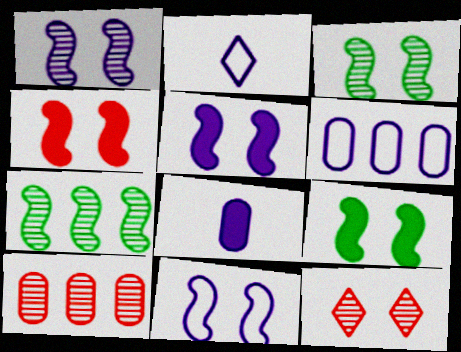[[1, 5, 11], 
[2, 6, 11], 
[2, 9, 10], 
[3, 4, 11], 
[4, 5, 9]]